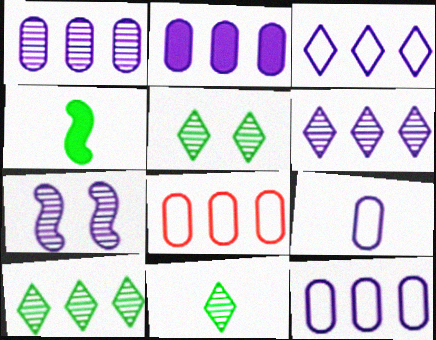[[1, 2, 12], 
[5, 10, 11]]